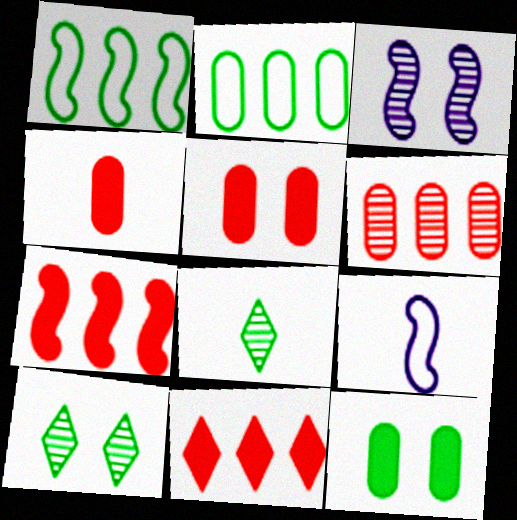[[1, 8, 12], 
[3, 6, 8], 
[4, 8, 9]]